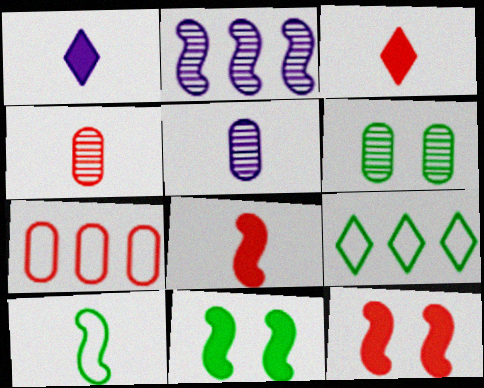[[1, 4, 10], 
[2, 10, 12], 
[3, 5, 10], 
[5, 9, 12]]